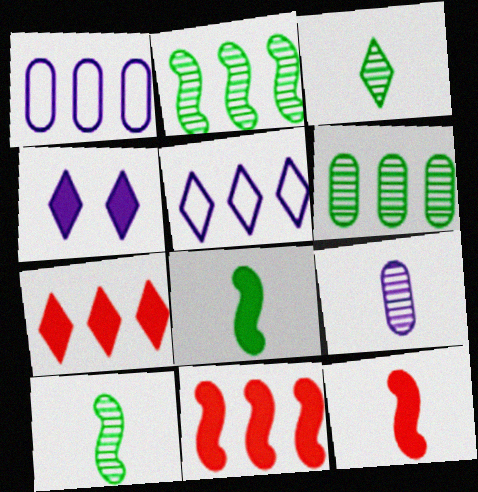[[1, 2, 7], 
[5, 6, 11]]